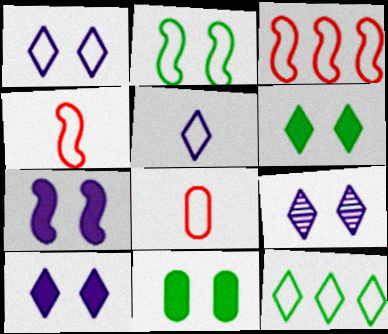[[1, 9, 10]]